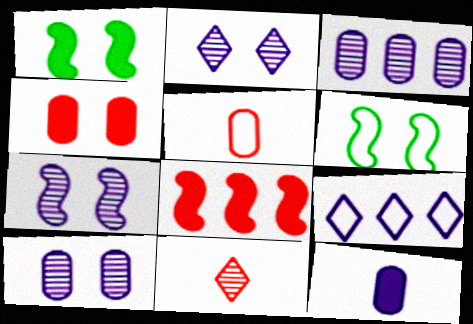[[2, 4, 6], 
[2, 7, 10], 
[5, 6, 9], 
[7, 9, 12]]